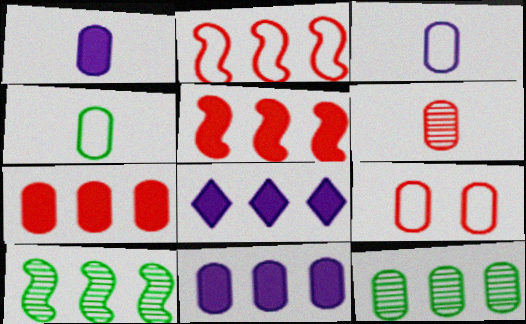[[1, 4, 6], 
[1, 9, 12], 
[2, 8, 12], 
[6, 7, 9]]